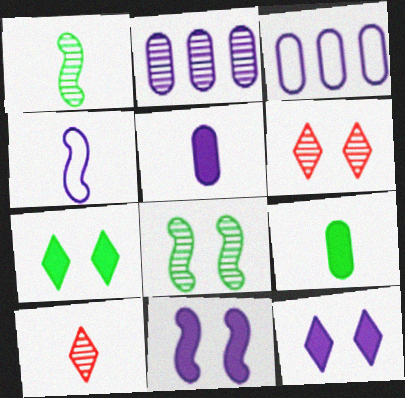[[1, 2, 6], 
[2, 4, 12], 
[2, 8, 10], 
[4, 9, 10]]